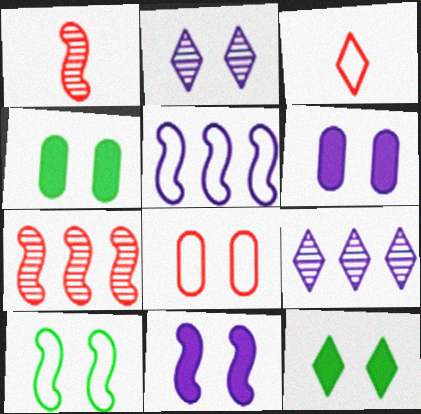[[3, 9, 12]]